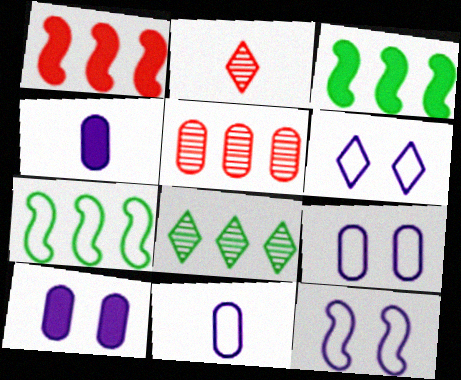[[2, 3, 9], 
[2, 7, 10], 
[6, 9, 12]]